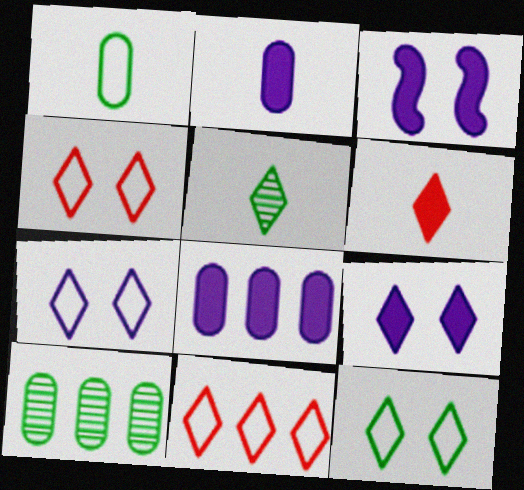[[4, 7, 12], 
[5, 9, 11]]